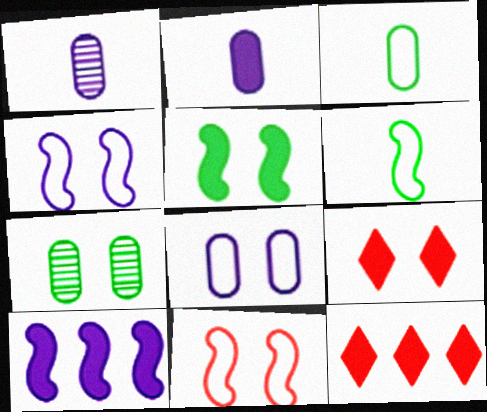[[2, 5, 12], 
[4, 7, 9]]